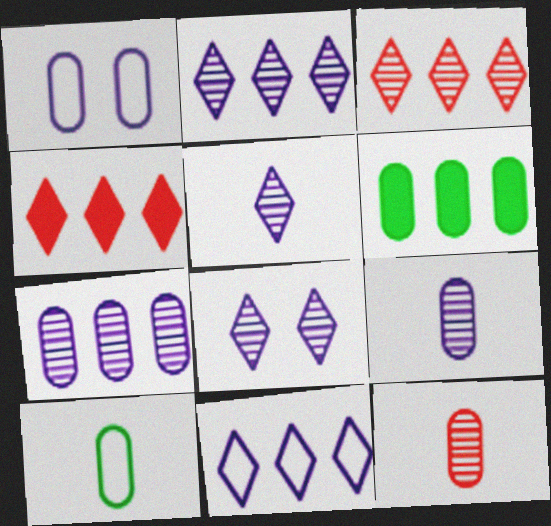[[1, 6, 12], 
[2, 5, 8]]